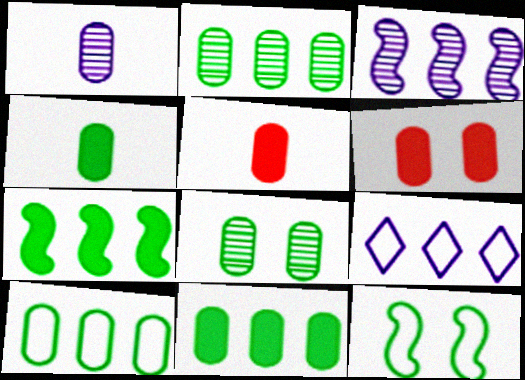[[1, 6, 10], 
[2, 10, 11], 
[4, 8, 10]]